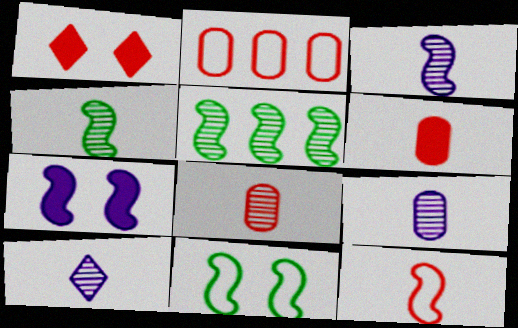[[3, 9, 10], 
[4, 8, 10], 
[5, 7, 12]]